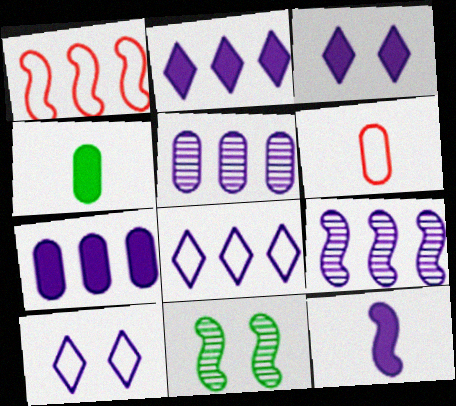[[1, 11, 12], 
[2, 6, 11], 
[3, 7, 12], 
[5, 10, 12], 
[7, 8, 9]]